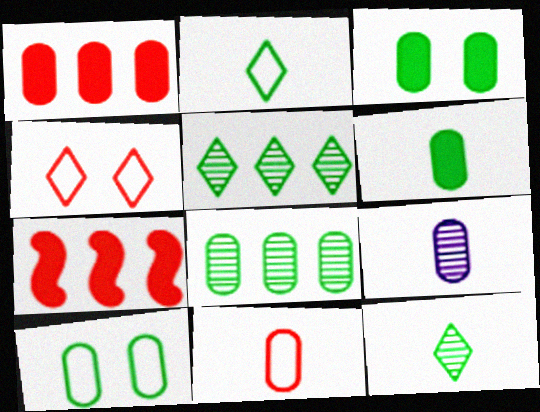[[1, 9, 10], 
[6, 8, 10], 
[6, 9, 11]]